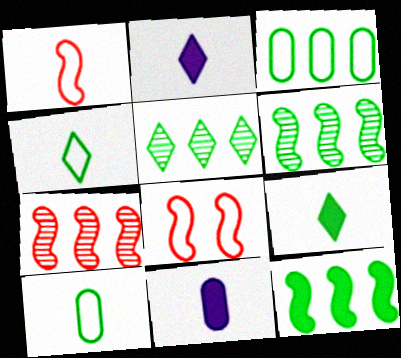[[3, 5, 12], 
[5, 8, 11]]